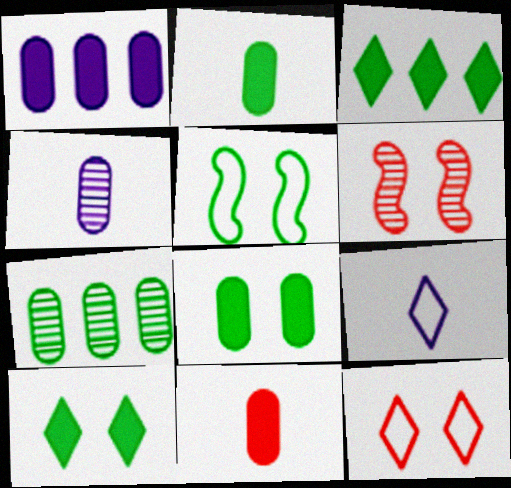[[1, 8, 11]]